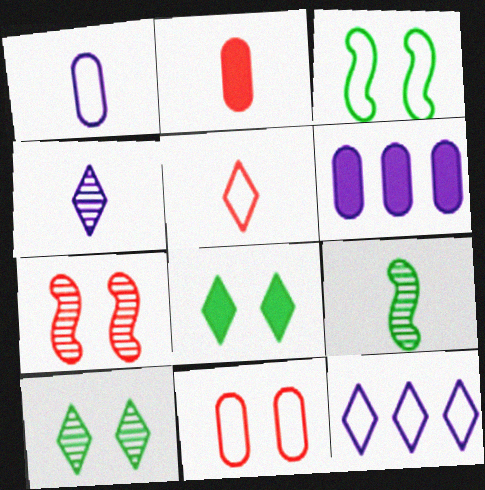[]